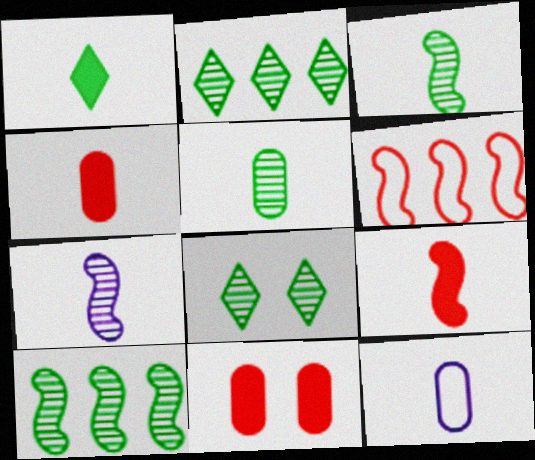[[4, 5, 12], 
[5, 8, 10]]